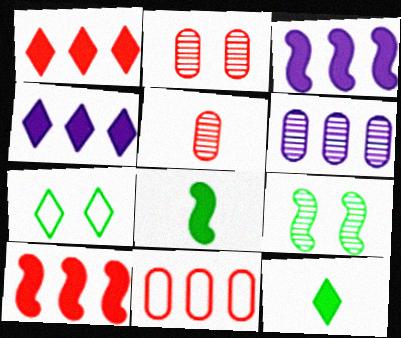[[3, 5, 7]]